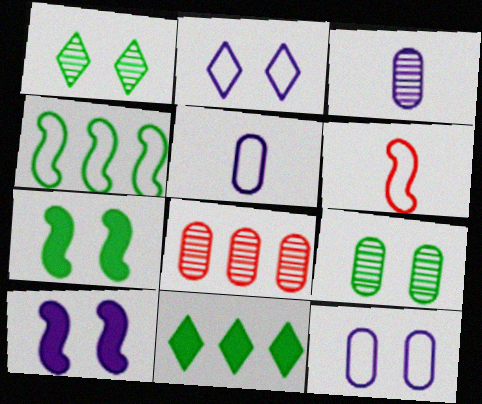[[3, 8, 9]]